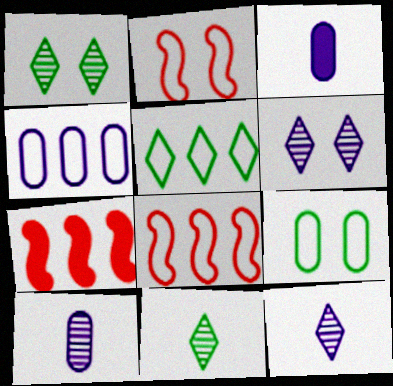[[1, 3, 8], 
[4, 5, 8], 
[7, 9, 12]]